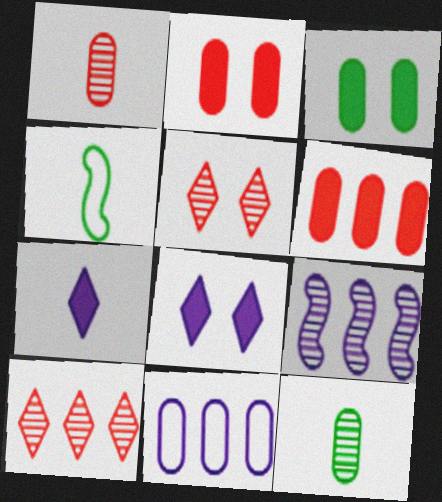[[1, 3, 11], 
[1, 4, 7], 
[2, 11, 12], 
[5, 9, 12]]